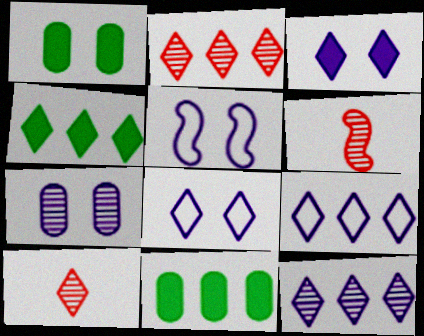[[1, 6, 9], 
[2, 4, 9], 
[3, 5, 7], 
[4, 8, 10], 
[5, 10, 11], 
[6, 8, 11]]